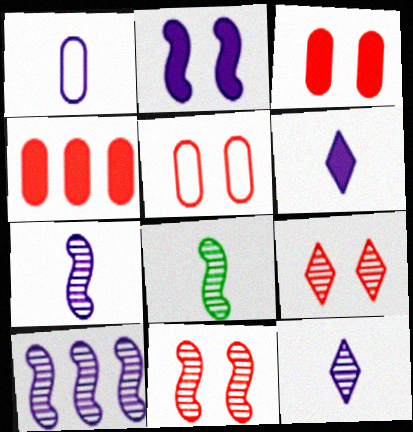[[1, 6, 7], 
[8, 10, 11]]